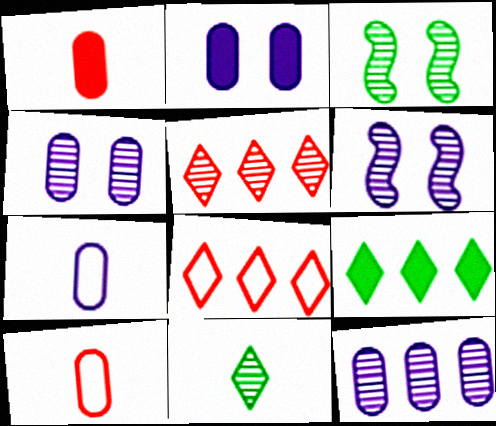[[2, 7, 12], 
[6, 9, 10]]